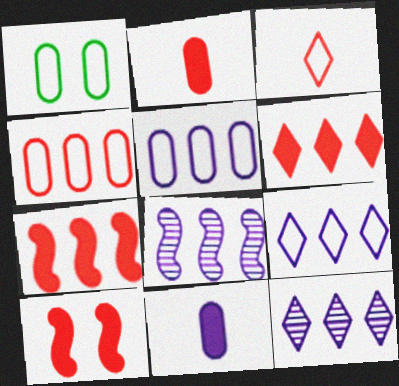[[2, 6, 10]]